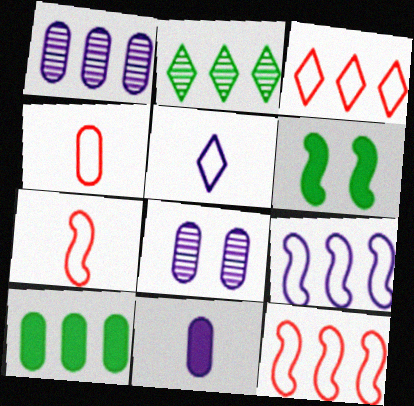[[4, 8, 10]]